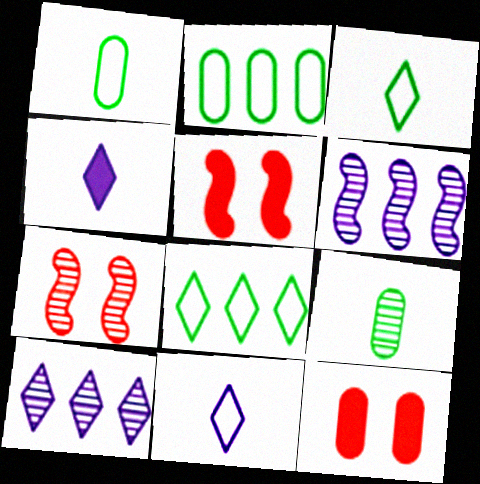[[1, 5, 10], 
[2, 4, 7], 
[3, 6, 12], 
[7, 9, 10]]